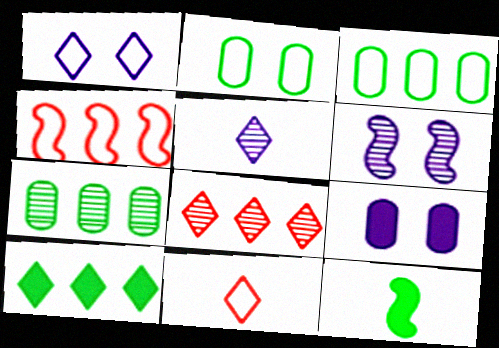[[1, 6, 9], 
[4, 6, 12]]